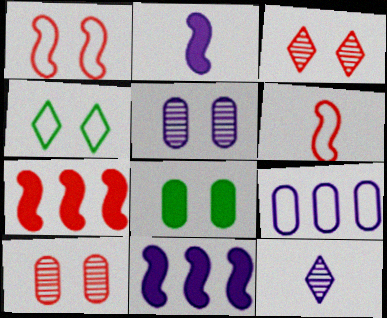[[4, 6, 9]]